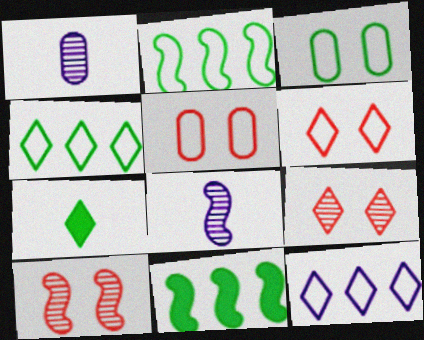[[1, 6, 11], 
[7, 9, 12]]